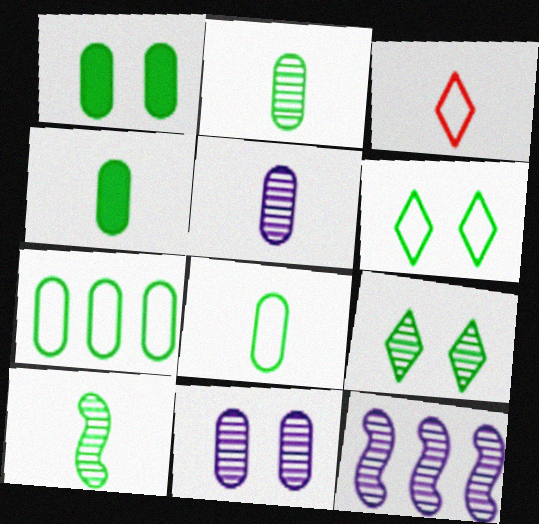[[1, 2, 7], 
[1, 3, 12], 
[2, 4, 8]]